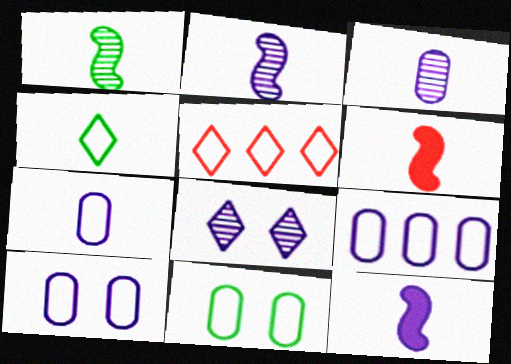[[3, 4, 6], 
[7, 9, 10], 
[8, 9, 12]]